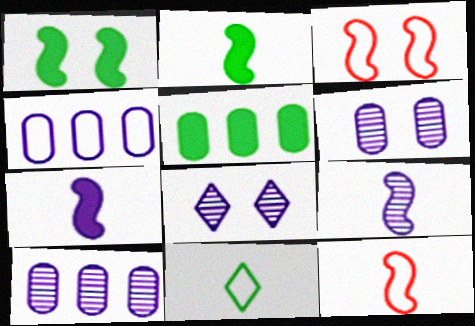[[2, 9, 12], 
[3, 4, 11], 
[4, 7, 8], 
[5, 8, 12], 
[8, 9, 10]]